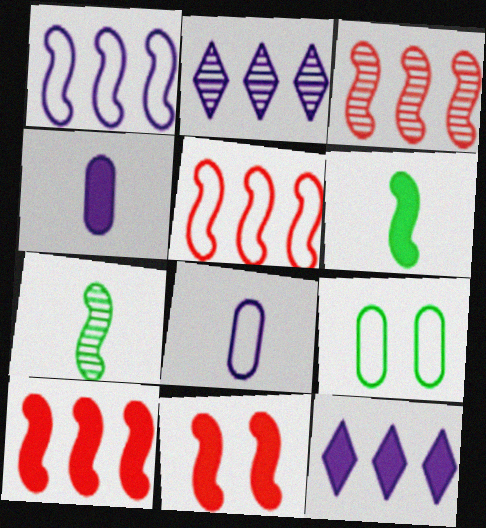[[1, 7, 11], 
[3, 5, 10]]